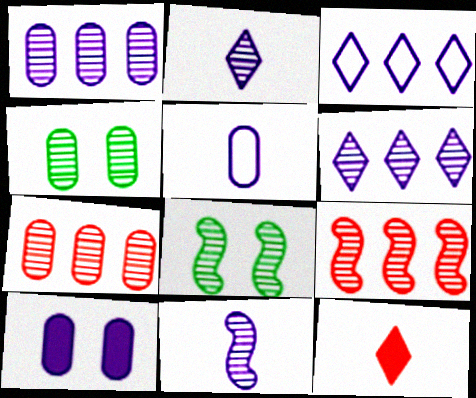[[1, 5, 10], 
[2, 4, 9], 
[2, 7, 8], 
[3, 10, 11], 
[8, 9, 11]]